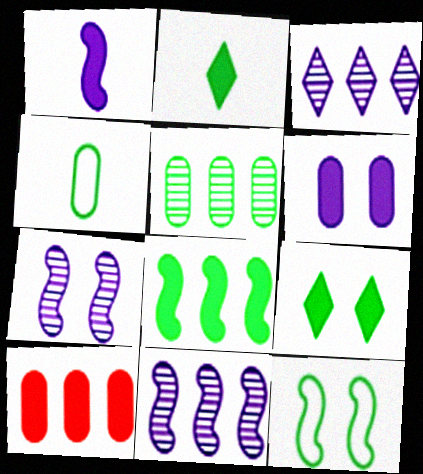[[1, 9, 10], 
[2, 5, 12]]